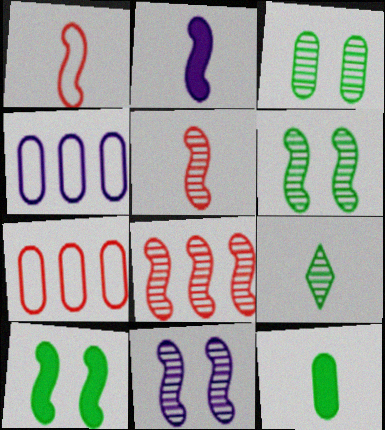[]